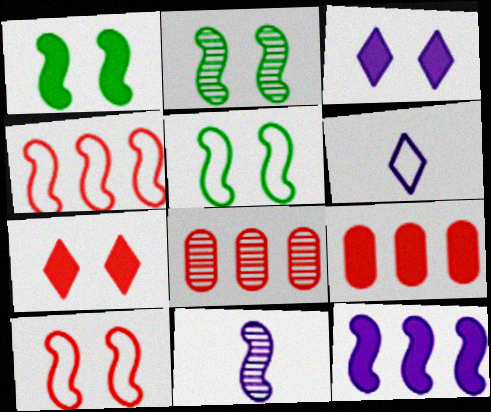[[1, 2, 5], 
[1, 4, 11], 
[1, 6, 8], 
[2, 6, 9]]